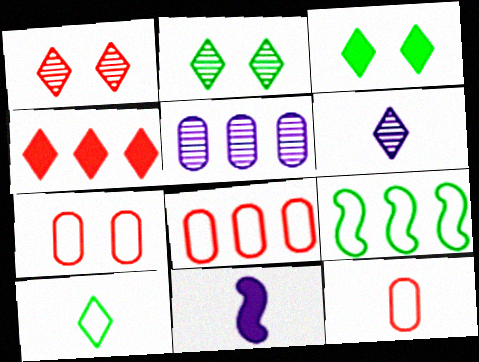[[2, 8, 11], 
[4, 5, 9], 
[7, 8, 12]]